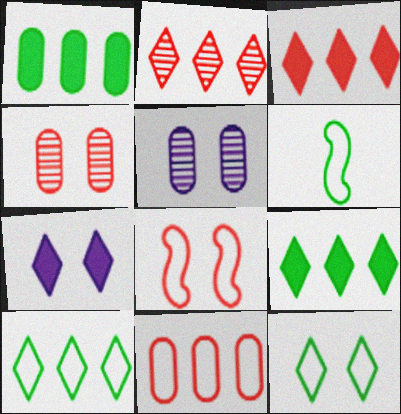[[3, 5, 6]]